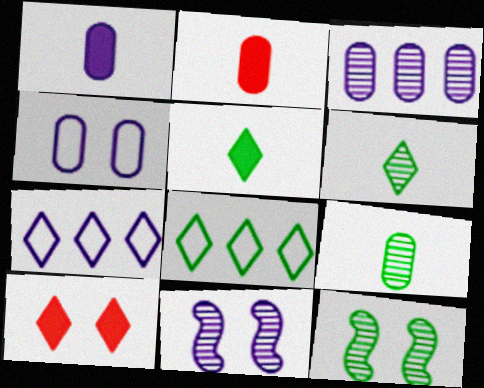[[1, 3, 4], 
[1, 7, 11], 
[2, 7, 12], 
[2, 8, 11], 
[4, 10, 12], 
[6, 7, 10]]